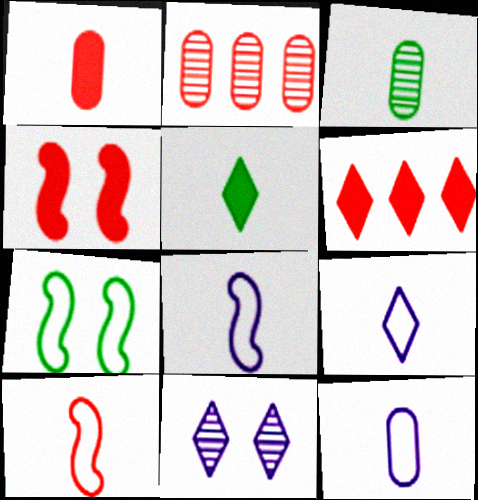[[1, 3, 12], 
[1, 4, 6], 
[8, 9, 12]]